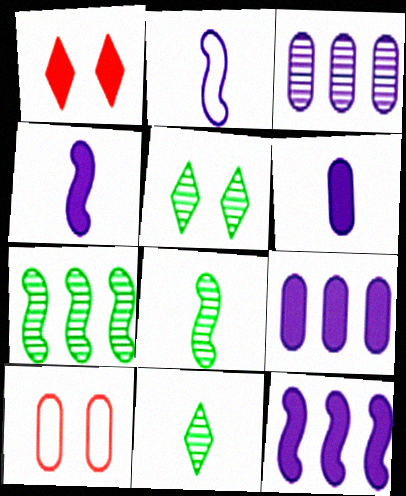[[10, 11, 12]]